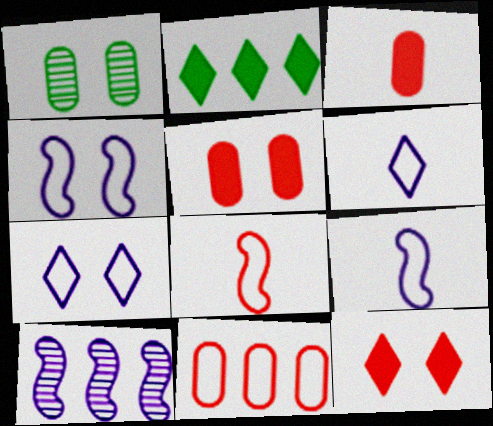[[1, 4, 12], 
[2, 10, 11]]